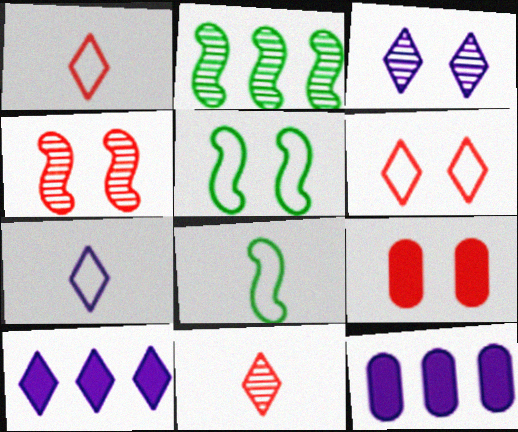[[2, 7, 9], 
[3, 5, 9], 
[3, 7, 10], 
[4, 6, 9], 
[5, 11, 12]]